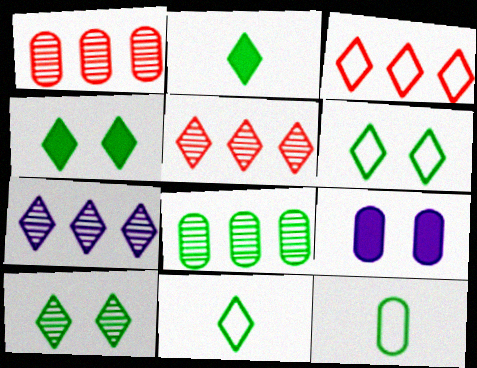[[1, 9, 12], 
[4, 6, 10]]